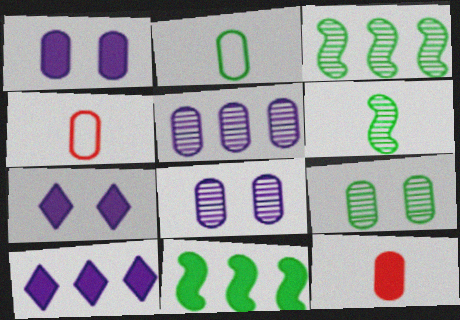[[3, 4, 7], 
[7, 11, 12]]